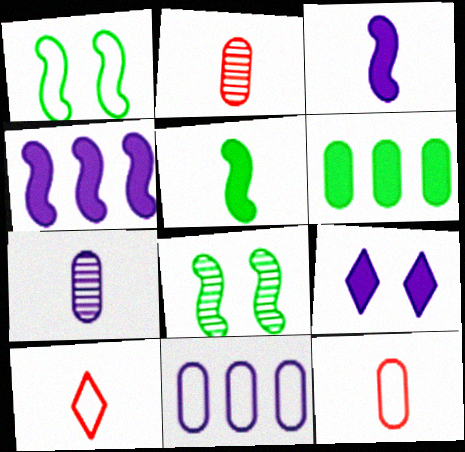[[1, 10, 11], 
[5, 7, 10]]